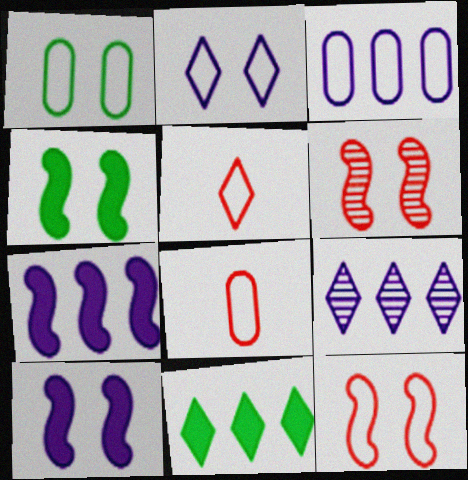[[1, 2, 12], 
[1, 3, 8], 
[3, 7, 9], 
[4, 8, 9]]